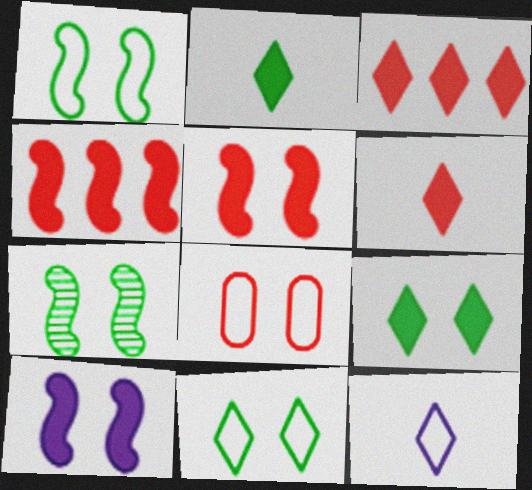[]